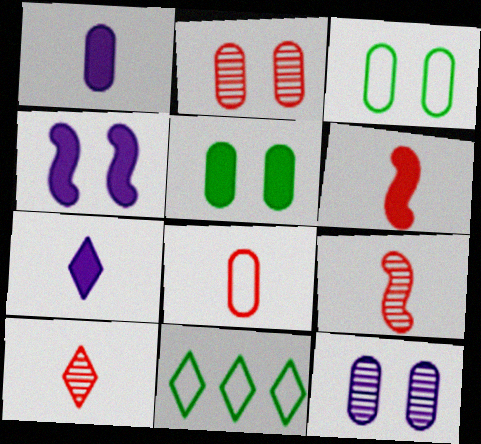[[6, 8, 10], 
[6, 11, 12]]